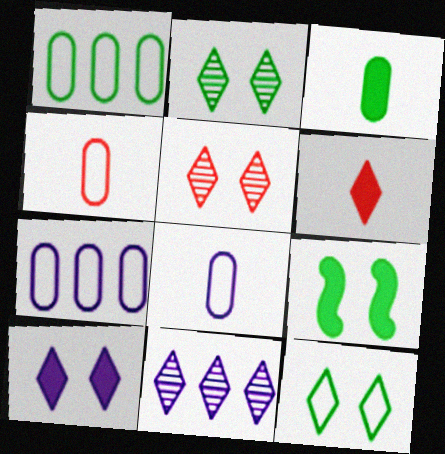[[4, 9, 11], 
[5, 10, 12], 
[6, 11, 12]]